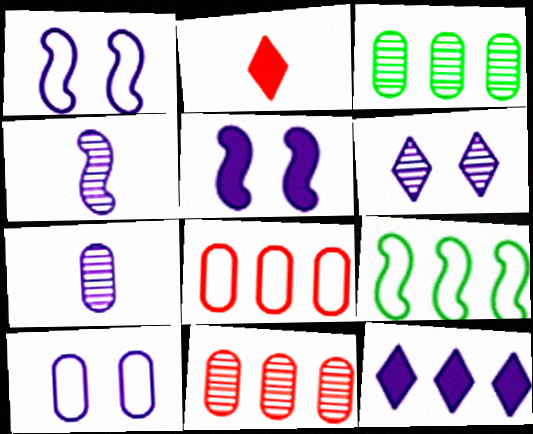[[1, 2, 3], 
[1, 7, 12], 
[4, 10, 12], 
[5, 6, 10], 
[9, 11, 12]]